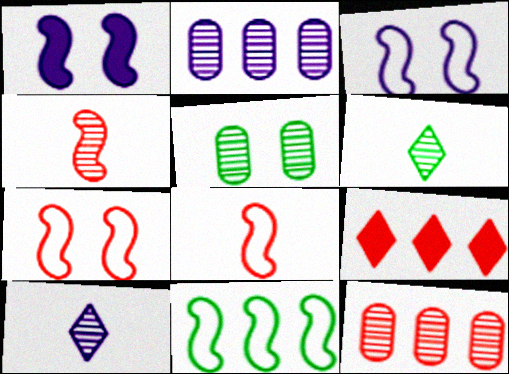[[1, 4, 11], 
[2, 9, 11], 
[3, 8, 11]]